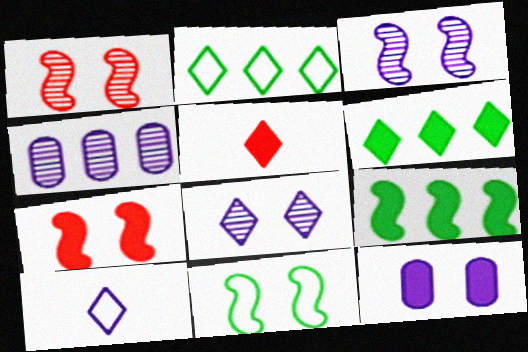[[2, 5, 8], 
[3, 7, 11], 
[4, 5, 11], 
[5, 9, 12]]